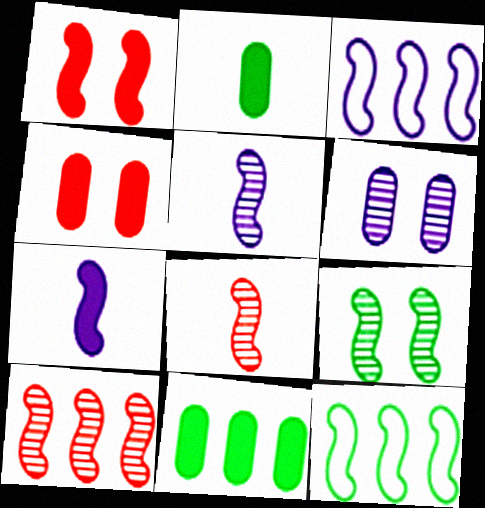[[1, 5, 12], 
[5, 9, 10]]